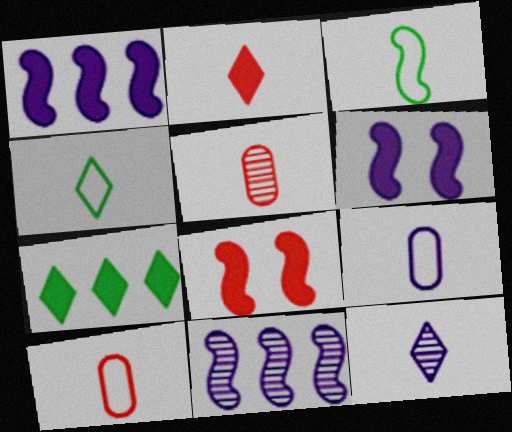[[2, 4, 12], 
[3, 8, 11]]